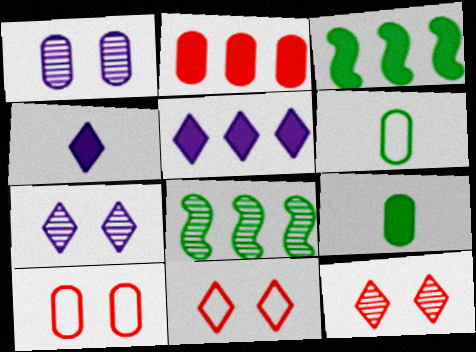[[1, 2, 6], 
[2, 3, 5], 
[4, 8, 10]]